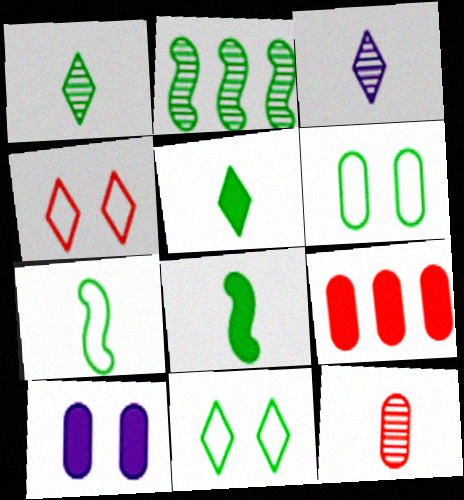[[2, 5, 6]]